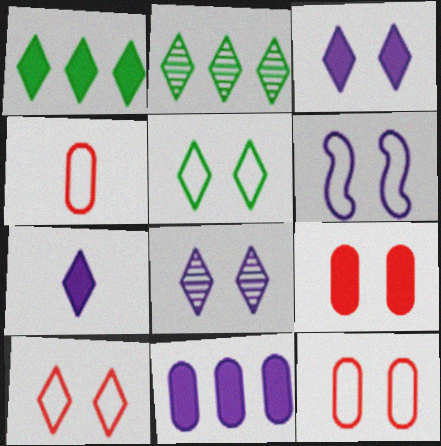[[2, 7, 10], 
[5, 6, 12]]